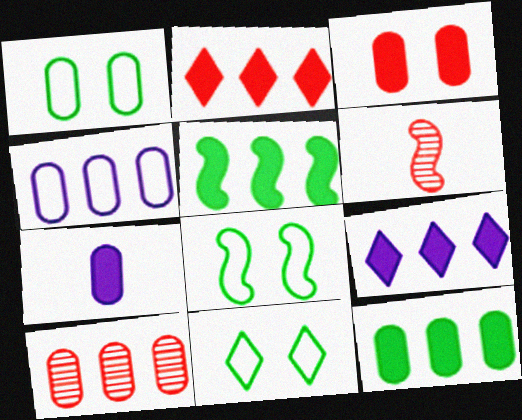[[1, 6, 9], 
[1, 7, 10], 
[1, 8, 11], 
[3, 7, 12], 
[4, 10, 12]]